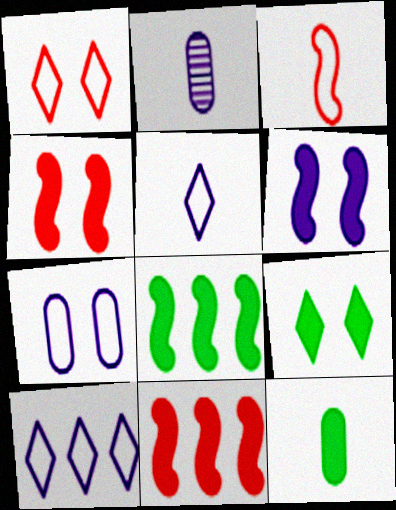[[1, 2, 8], 
[2, 6, 10], 
[8, 9, 12]]